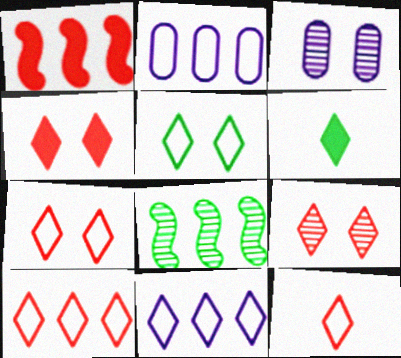[[4, 7, 9], 
[5, 11, 12], 
[6, 9, 11], 
[7, 10, 12]]